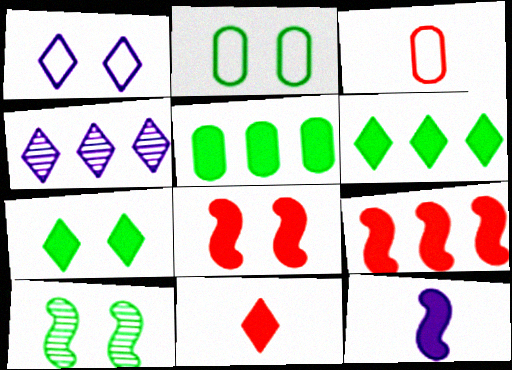[[2, 7, 10]]